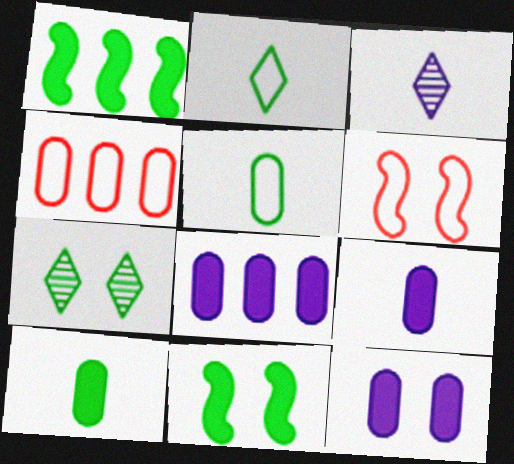[[1, 5, 7], 
[3, 4, 11], 
[6, 7, 12], 
[8, 9, 12]]